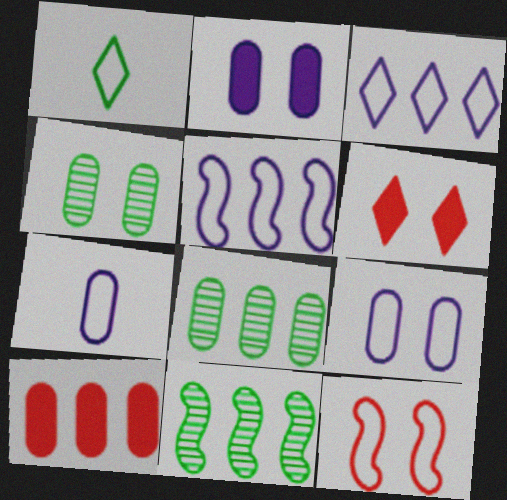[[3, 10, 11], 
[4, 7, 10], 
[6, 7, 11]]